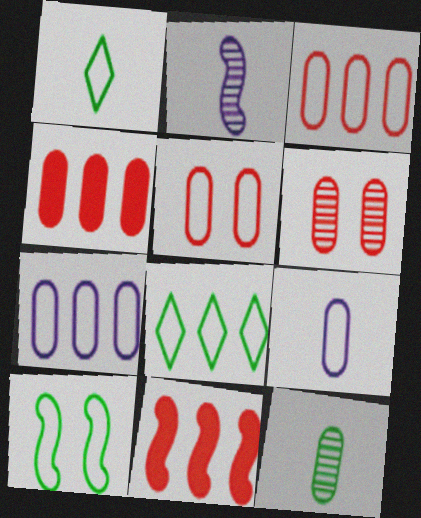[[2, 10, 11]]